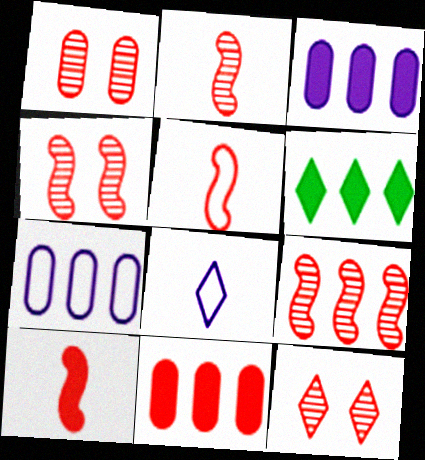[[1, 4, 12], 
[2, 4, 9], 
[2, 5, 10], 
[5, 11, 12], 
[6, 7, 9], 
[6, 8, 12]]